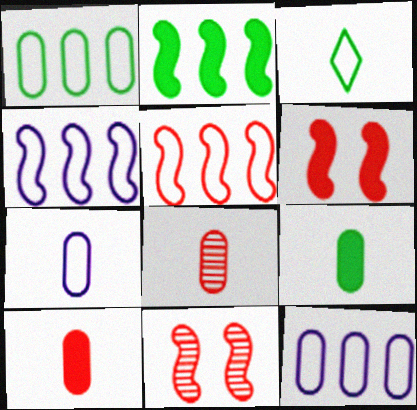[[7, 8, 9]]